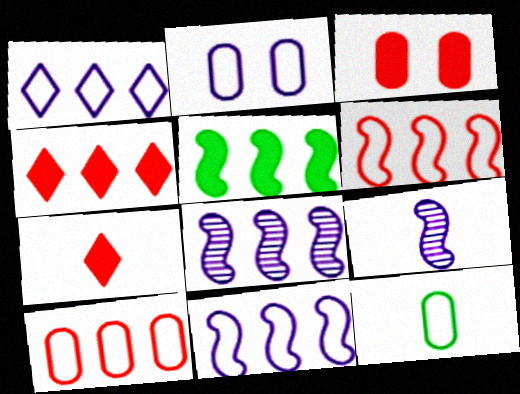[[2, 10, 12], 
[5, 6, 8], 
[7, 9, 12]]